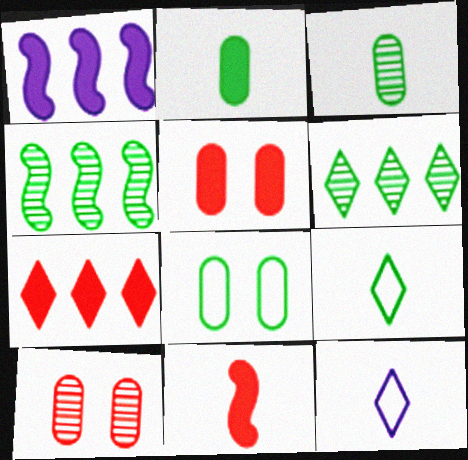[[1, 9, 10], 
[3, 11, 12], 
[4, 5, 12], 
[5, 7, 11]]